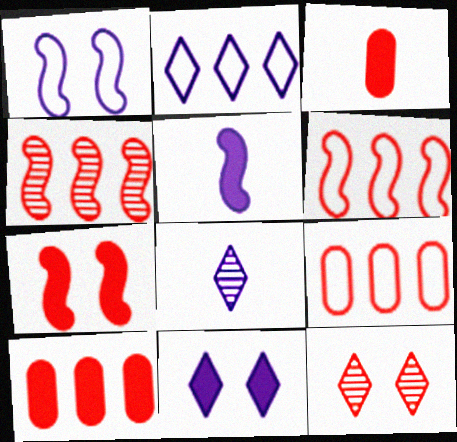[[2, 8, 11], 
[3, 6, 12]]